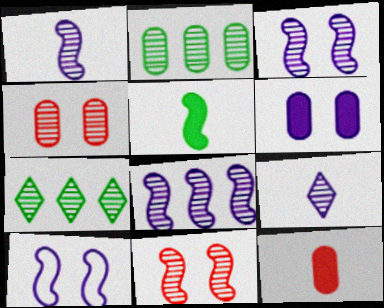[[1, 3, 8], 
[1, 4, 7], 
[2, 9, 11], 
[7, 10, 12]]